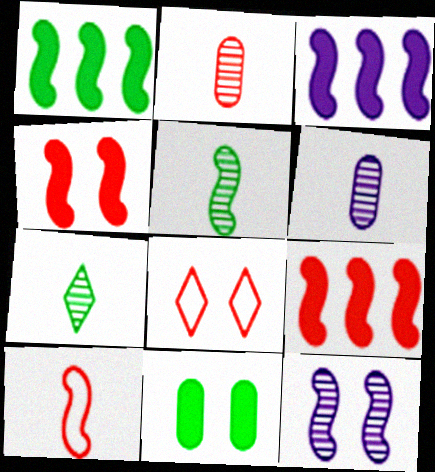[[1, 3, 9], 
[1, 6, 8], 
[1, 10, 12], 
[2, 8, 9], 
[8, 11, 12]]